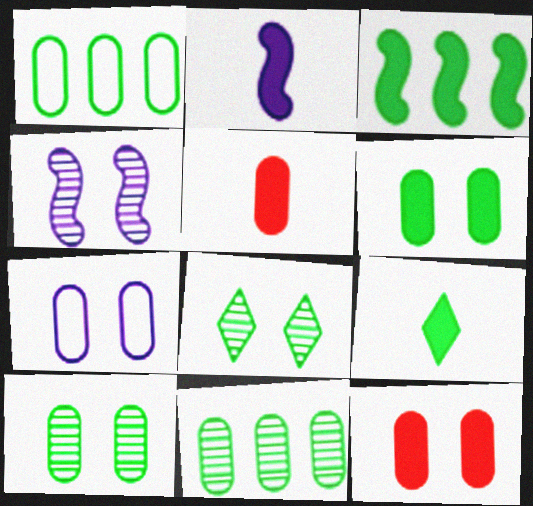[[2, 5, 9], 
[3, 6, 9], 
[5, 7, 11], 
[7, 10, 12]]